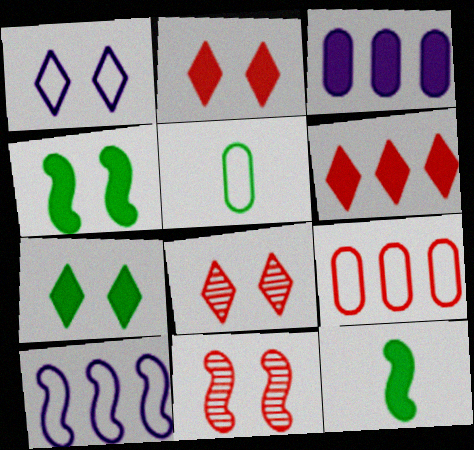[[1, 7, 8], 
[2, 3, 12], 
[10, 11, 12]]